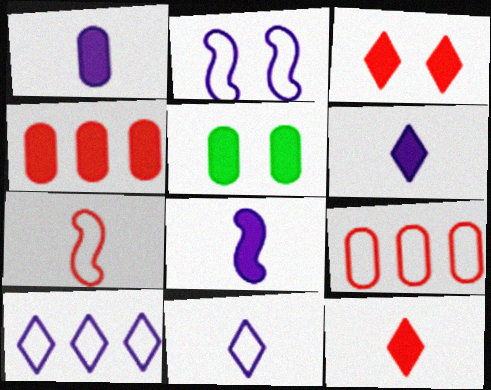[[1, 4, 5], 
[1, 6, 8]]